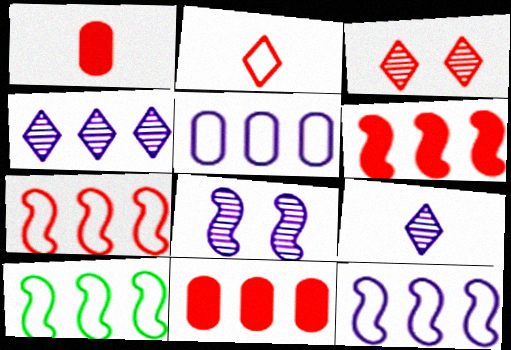[[1, 3, 7], 
[4, 10, 11], 
[7, 10, 12]]